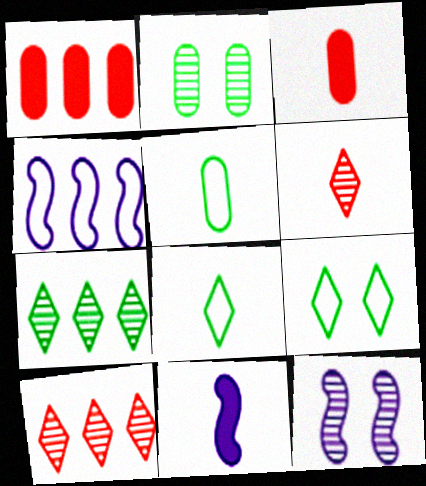[[1, 4, 7], 
[1, 8, 12], 
[4, 11, 12], 
[5, 6, 11]]